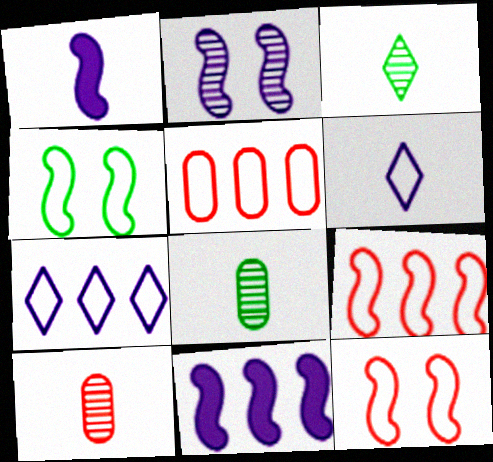[[4, 5, 6]]